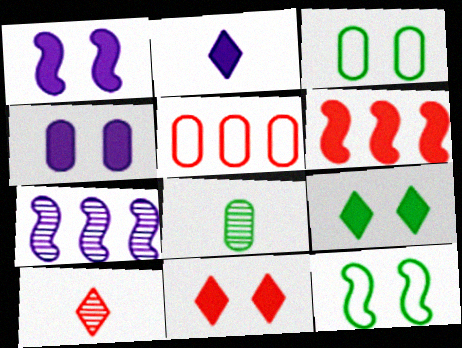[[4, 5, 8]]